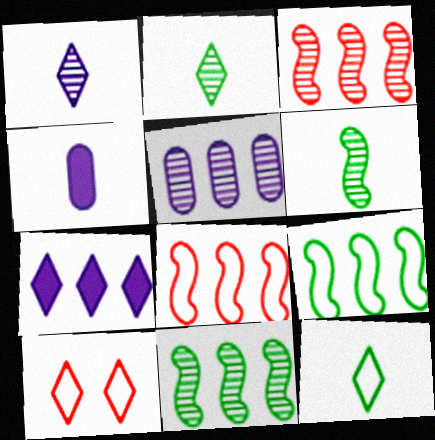[[2, 7, 10], 
[4, 10, 11]]